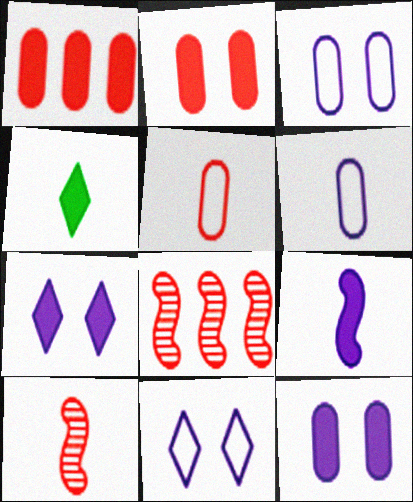[[3, 4, 8], 
[4, 6, 10]]